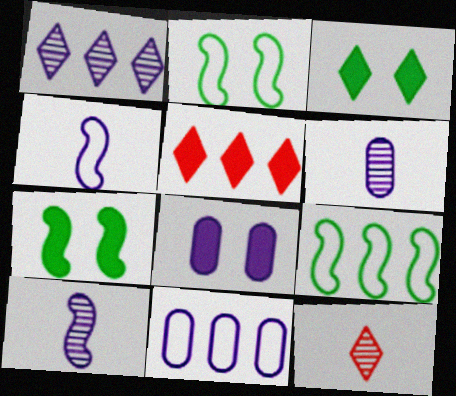[[1, 4, 8], 
[2, 5, 6], 
[6, 8, 11], 
[7, 11, 12], 
[8, 9, 12]]